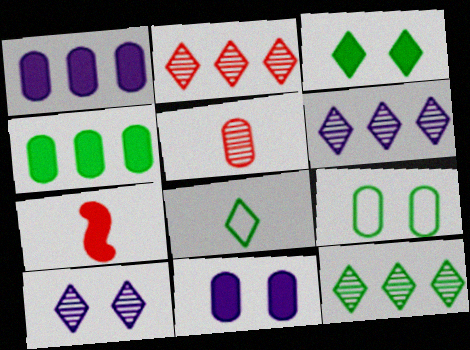[[1, 3, 7], 
[1, 5, 9], 
[2, 6, 12], 
[3, 8, 12], 
[6, 7, 9]]